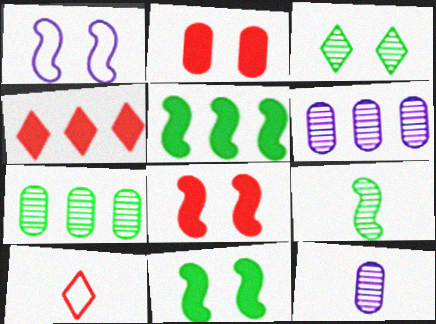[[1, 2, 3], 
[3, 7, 9], 
[6, 10, 11]]